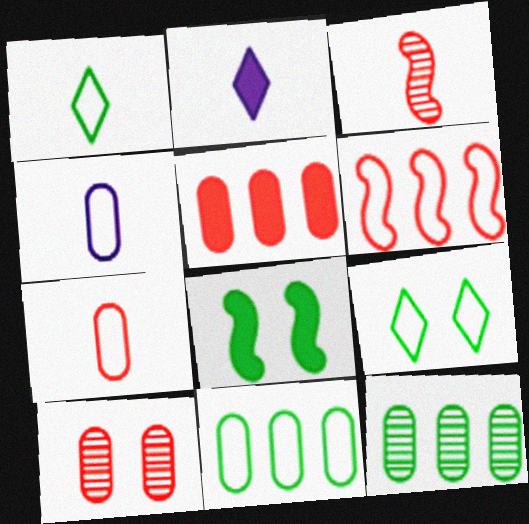[[1, 8, 12], 
[2, 5, 8], 
[4, 6, 9], 
[5, 7, 10]]